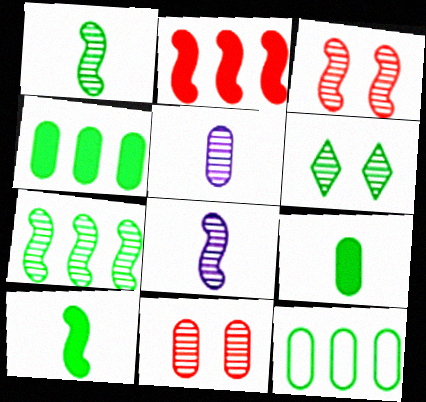[[3, 7, 8], 
[6, 10, 12]]